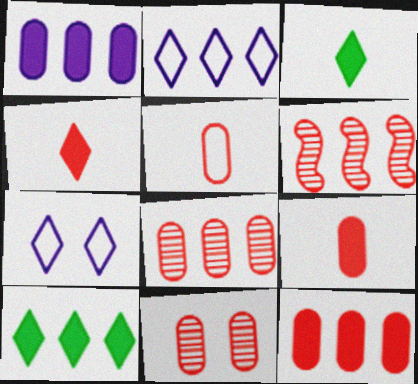[[5, 11, 12]]